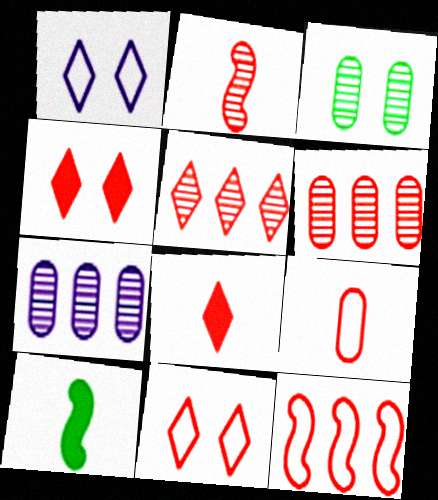[[1, 6, 10], 
[2, 8, 9], 
[5, 8, 11], 
[7, 10, 11], 
[9, 11, 12]]